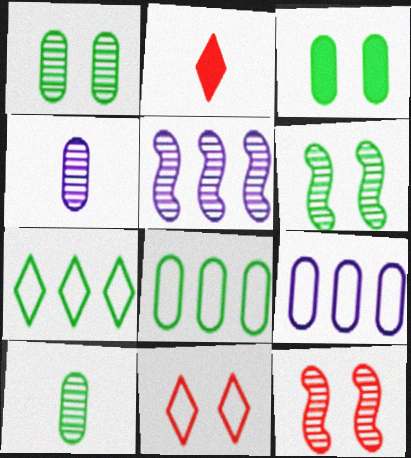[[2, 6, 9], 
[3, 8, 10]]